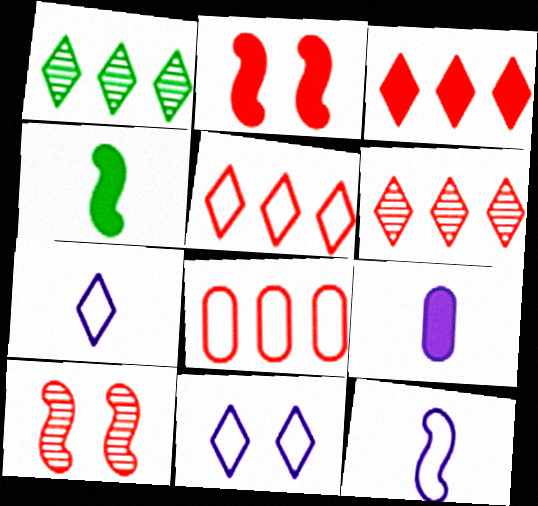[[3, 5, 6]]